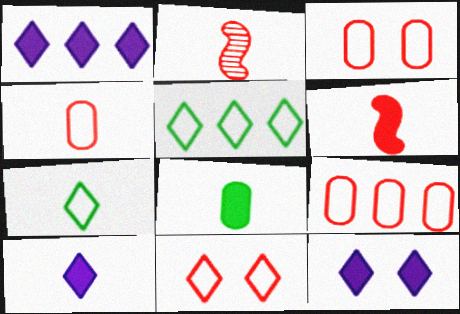[[1, 10, 12], 
[3, 4, 9], 
[6, 8, 10]]